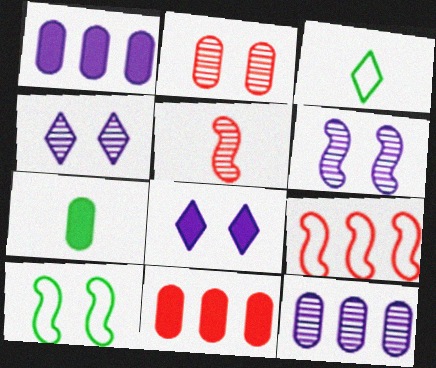[[2, 8, 10], 
[3, 6, 11], 
[4, 7, 9]]